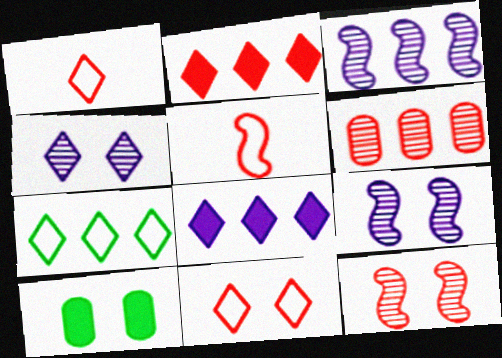[[1, 3, 10], 
[9, 10, 11]]